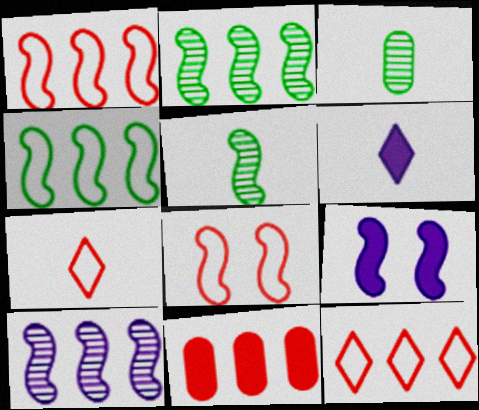[[1, 5, 9], 
[3, 9, 12]]